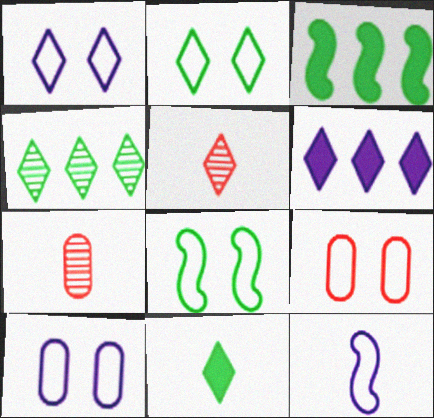[[1, 3, 7], 
[1, 8, 9], 
[2, 4, 11], 
[2, 5, 6], 
[3, 5, 10], 
[6, 7, 8], 
[7, 11, 12]]